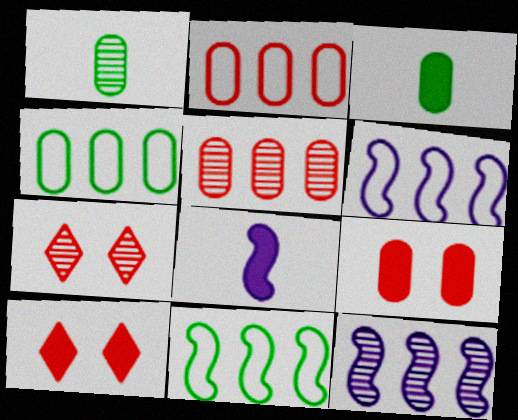[[1, 6, 10], 
[1, 7, 12], 
[3, 6, 7], 
[4, 7, 8]]